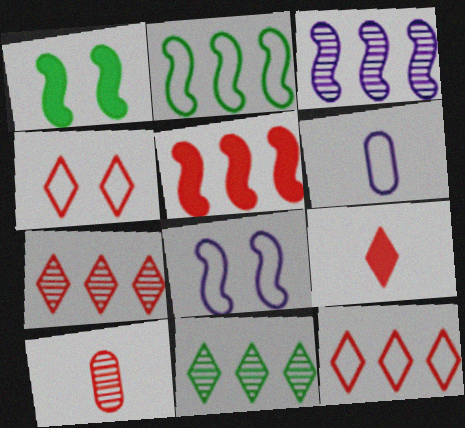[[1, 6, 7], 
[2, 3, 5], 
[2, 4, 6], 
[4, 5, 10], 
[4, 7, 9]]